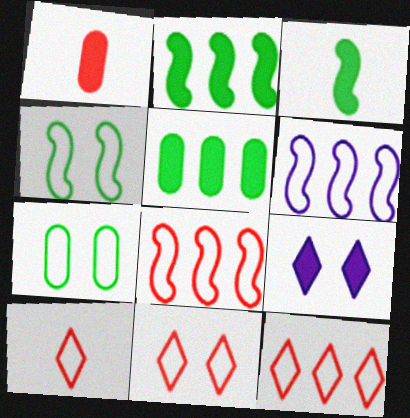[[1, 2, 9], 
[6, 7, 10], 
[10, 11, 12]]